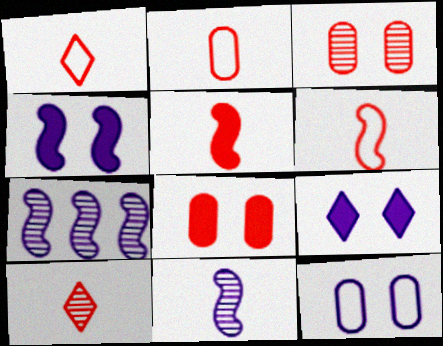[[1, 2, 6], 
[2, 5, 10]]